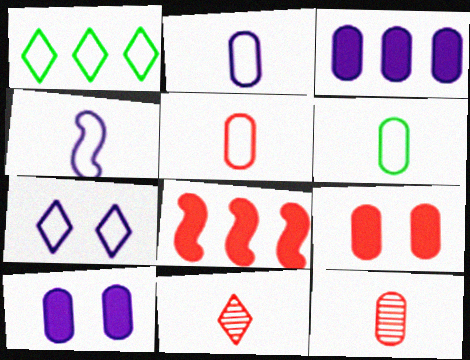[[2, 5, 6]]